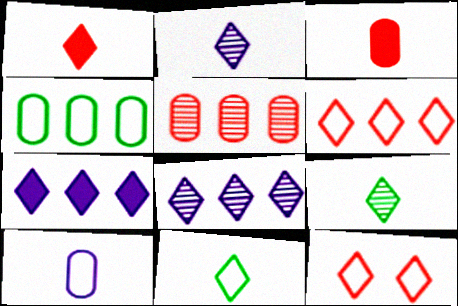[[1, 2, 11], 
[7, 9, 12]]